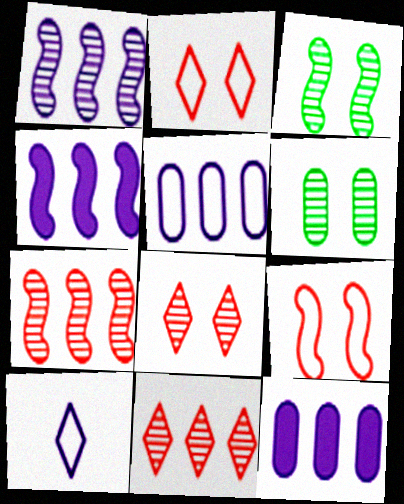[]